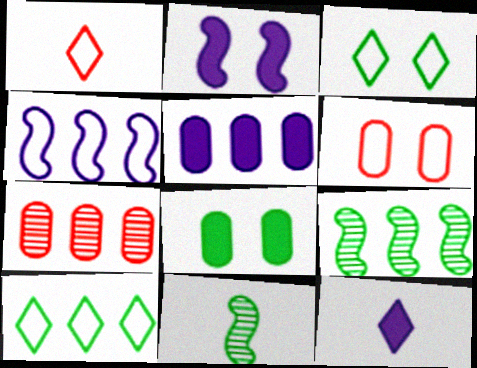[[2, 5, 12], 
[6, 9, 12], 
[8, 10, 11]]